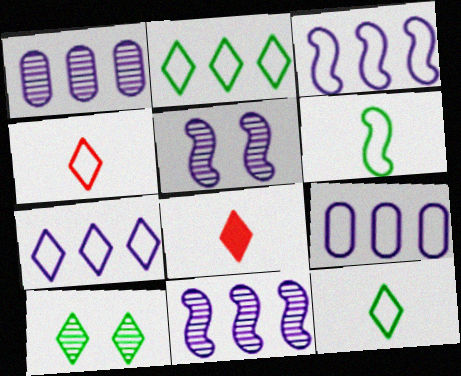[[3, 7, 9], 
[7, 8, 10]]